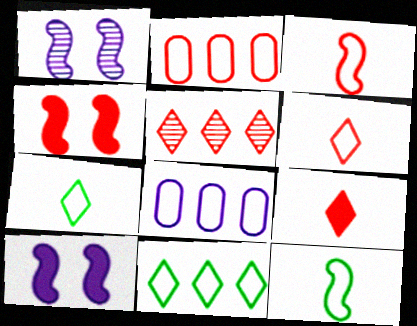[]